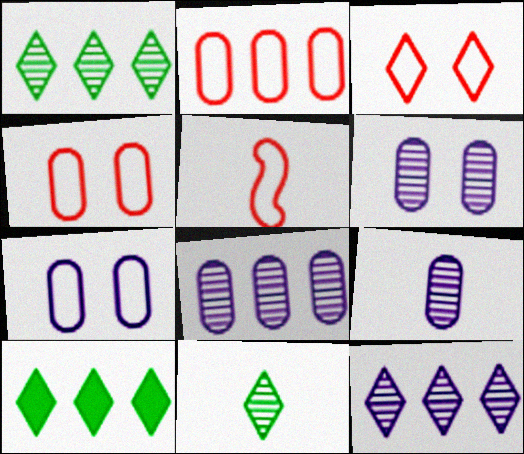[[2, 3, 5], 
[5, 6, 10], 
[6, 8, 9]]